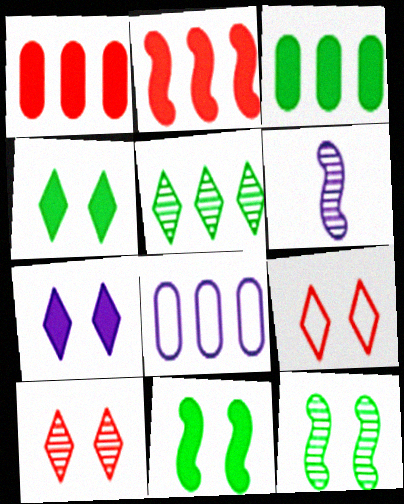[[2, 5, 8], 
[3, 6, 9], 
[6, 7, 8]]